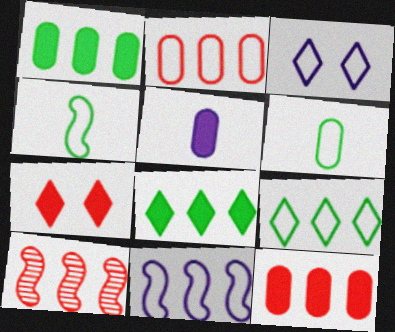[[2, 3, 4], 
[2, 9, 11]]